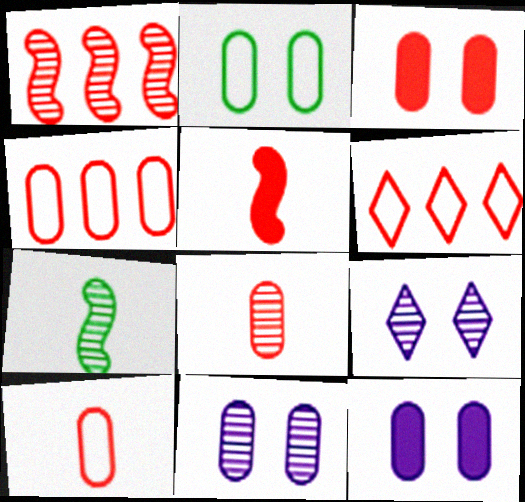[[2, 3, 11], 
[3, 4, 8], 
[6, 7, 12]]